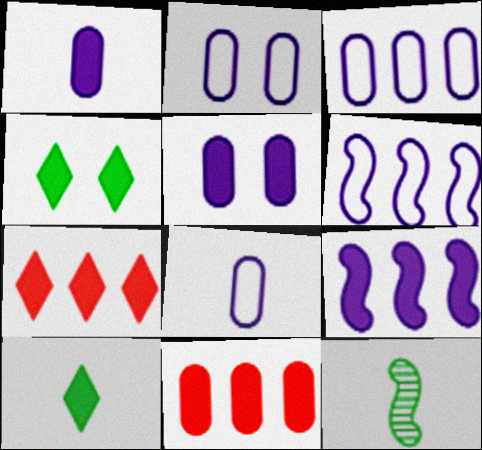[[2, 3, 8], 
[2, 7, 12]]